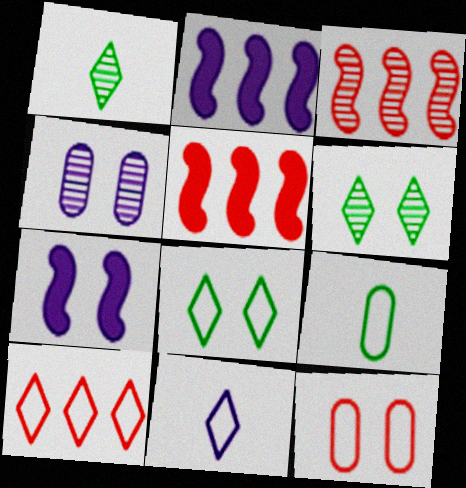[[1, 2, 12], 
[1, 3, 4], 
[2, 4, 11], 
[6, 7, 12], 
[8, 10, 11]]